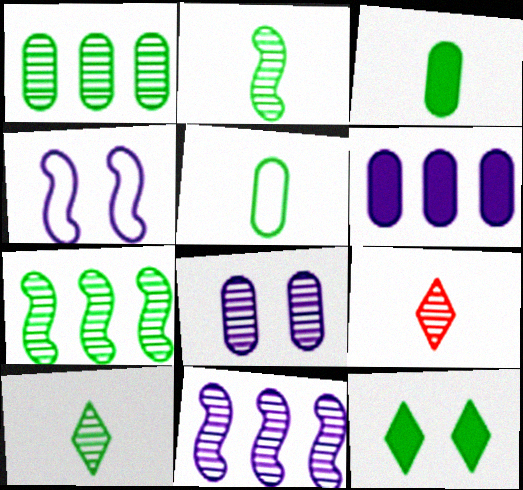[[5, 7, 12], 
[7, 8, 9]]